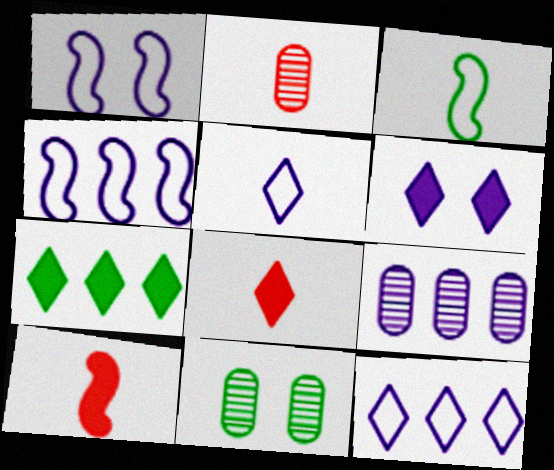[[1, 2, 7], 
[2, 9, 11], 
[3, 7, 11], 
[4, 8, 11], 
[6, 7, 8], 
[10, 11, 12]]